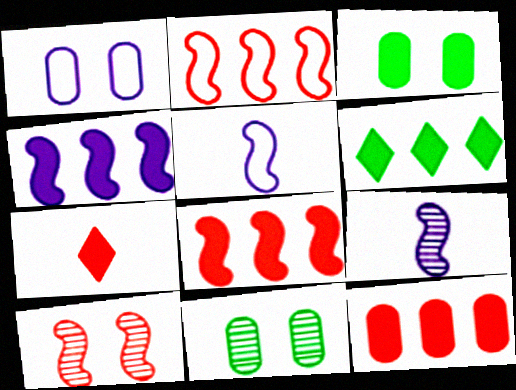[[3, 4, 7], 
[4, 6, 12]]